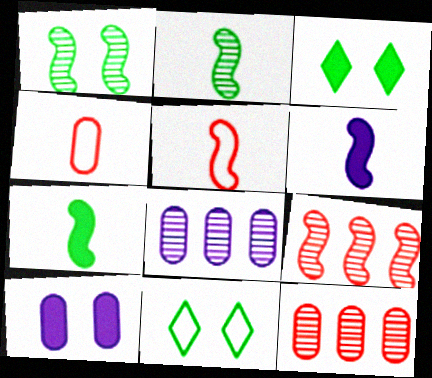[[2, 5, 6], 
[3, 5, 8], 
[6, 11, 12]]